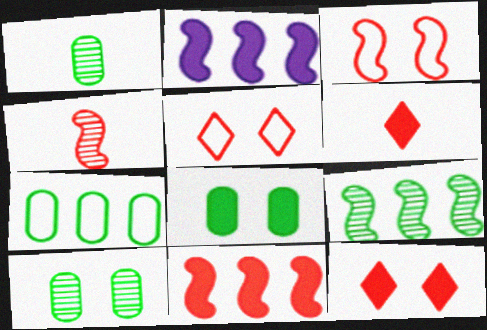[[1, 2, 5], 
[1, 7, 8], 
[2, 6, 8], 
[3, 4, 11]]